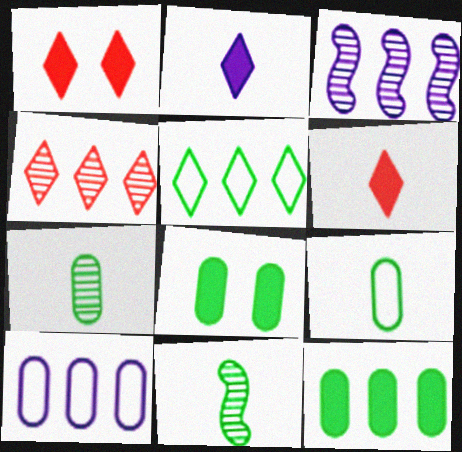[[1, 3, 9], 
[1, 10, 11], 
[5, 8, 11]]